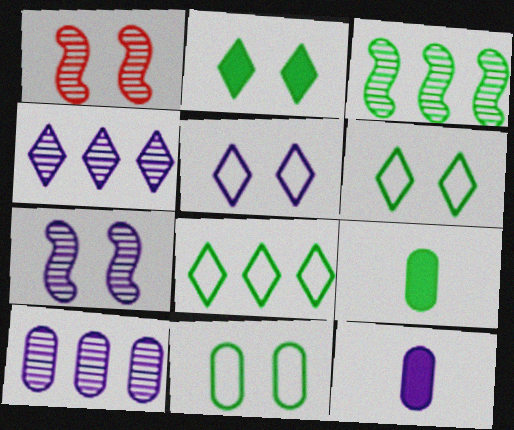[[1, 8, 12], 
[3, 6, 9]]